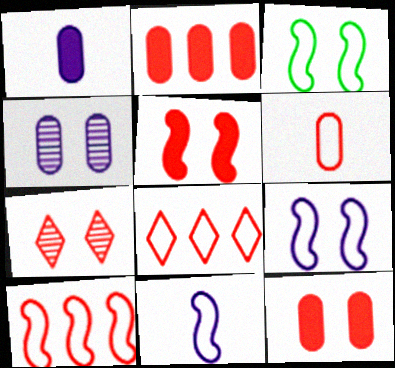[[3, 10, 11]]